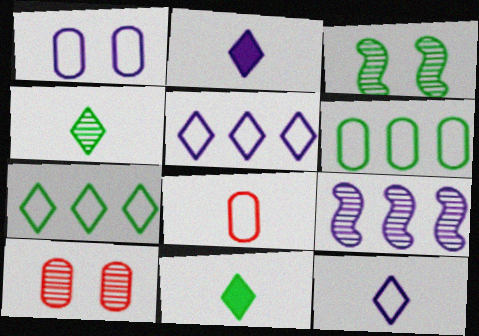[[1, 2, 9], 
[1, 6, 8], 
[3, 6, 11], 
[4, 9, 10]]